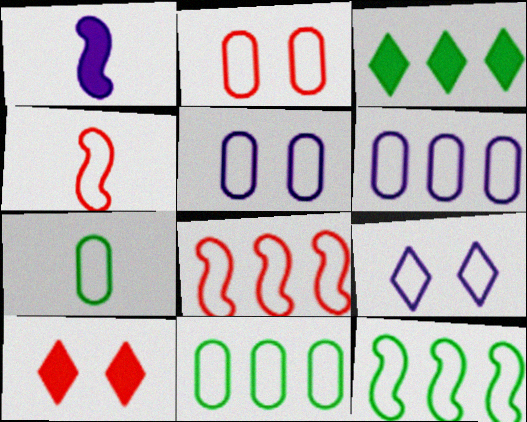[[2, 6, 7], 
[4, 9, 11], 
[7, 8, 9]]